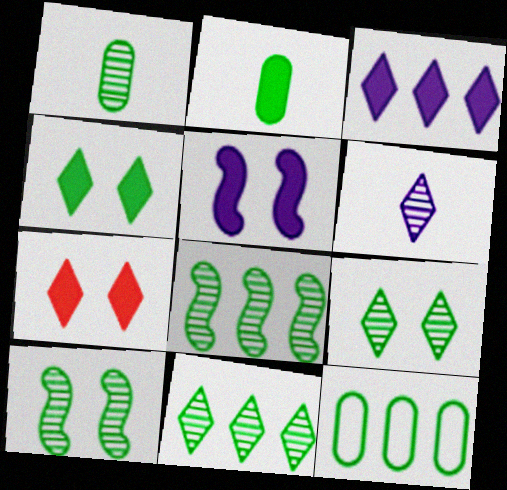[[1, 8, 9], 
[1, 10, 11]]